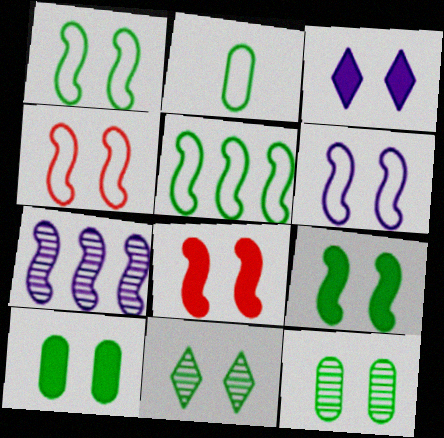[[1, 4, 6], 
[1, 10, 11], 
[3, 4, 12], 
[3, 8, 10]]